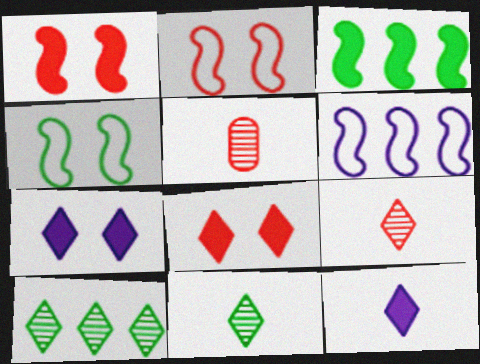[]